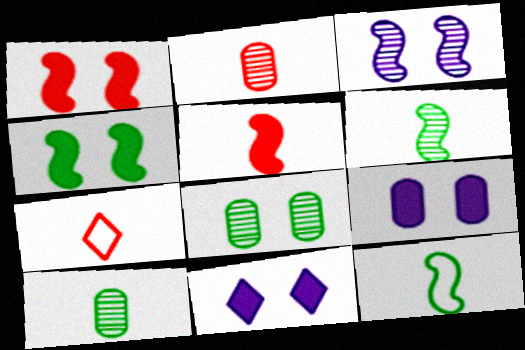[[2, 5, 7]]